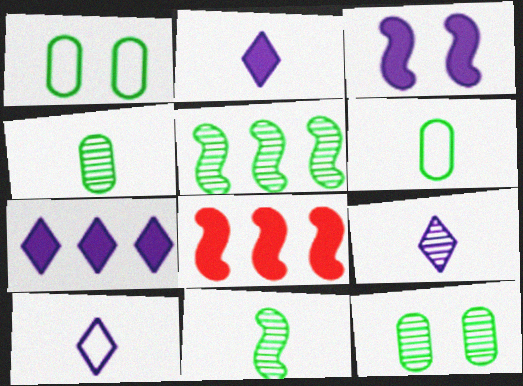[[1, 8, 9], 
[2, 9, 10], 
[8, 10, 12]]